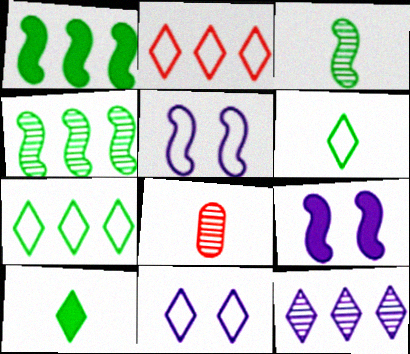[[1, 8, 11], 
[2, 6, 11], 
[7, 8, 9]]